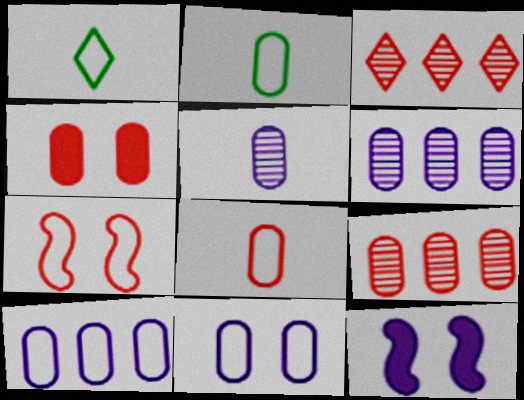[[1, 7, 10], 
[1, 9, 12], 
[2, 3, 12], 
[2, 4, 6], 
[4, 8, 9]]